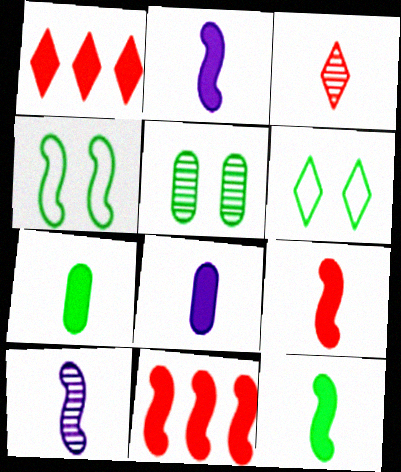[[2, 9, 12], 
[4, 10, 11]]